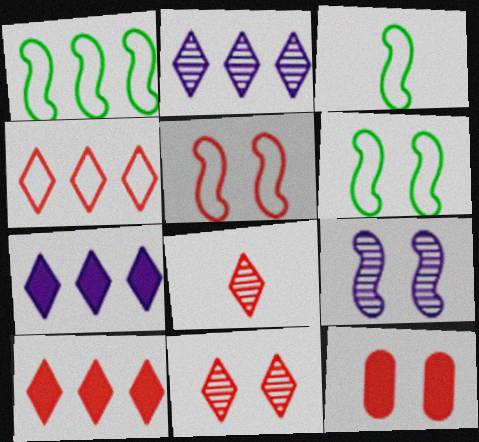[[1, 3, 6], 
[2, 3, 12], 
[5, 11, 12]]